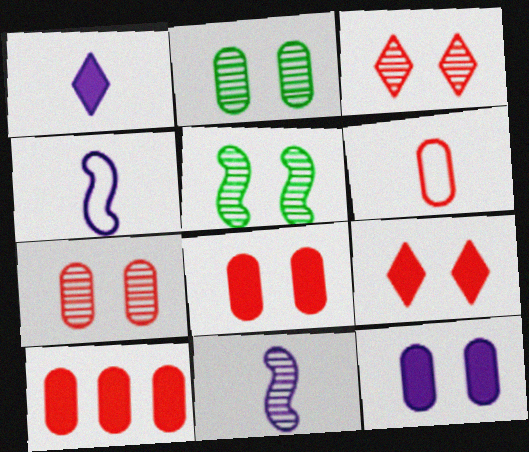[[6, 7, 10]]